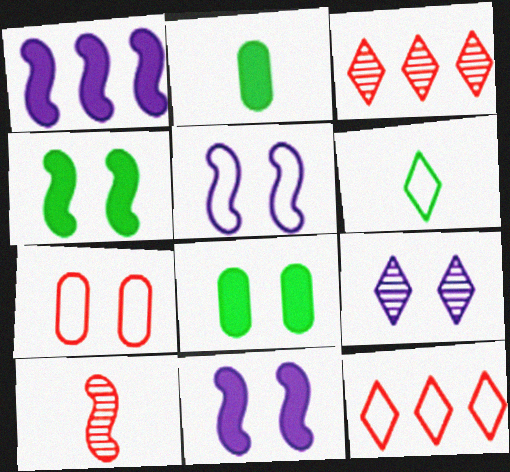[[2, 3, 5], 
[4, 7, 9]]